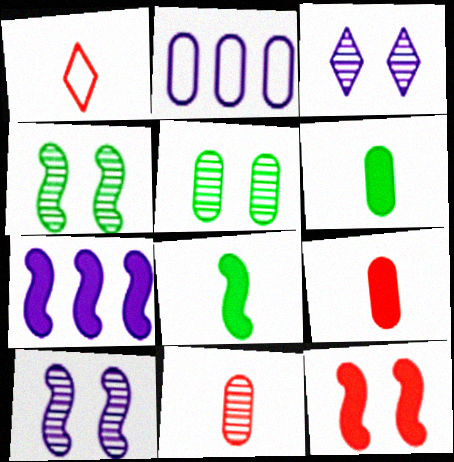[[1, 5, 7], 
[2, 5, 9], 
[7, 8, 12]]